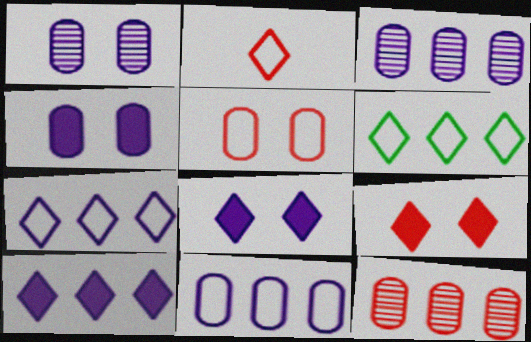[]